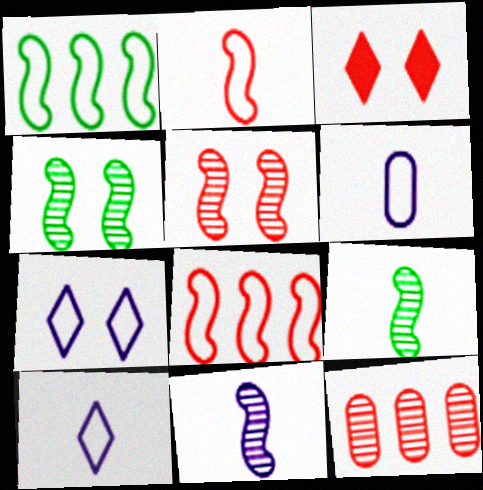[[2, 3, 12]]